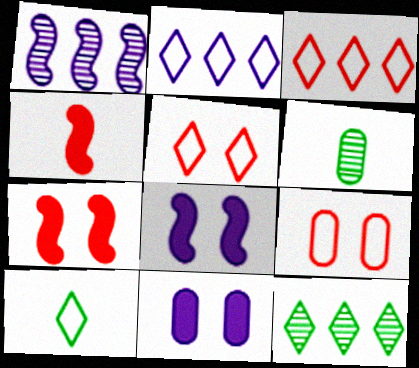[[2, 5, 10], 
[2, 6, 7], 
[3, 6, 8]]